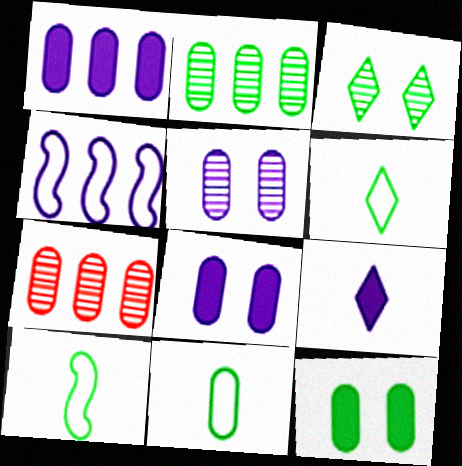[[2, 11, 12], 
[4, 5, 9], 
[6, 10, 11], 
[7, 8, 11]]